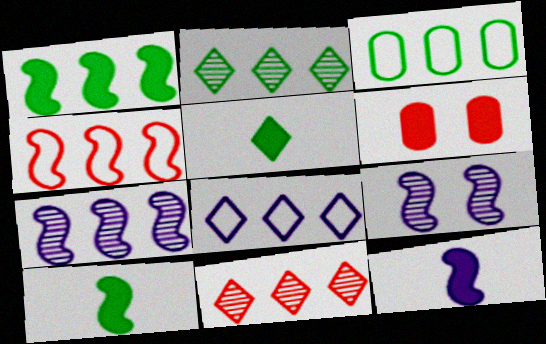[[1, 2, 3], 
[1, 4, 7], 
[3, 4, 8], 
[4, 9, 10]]